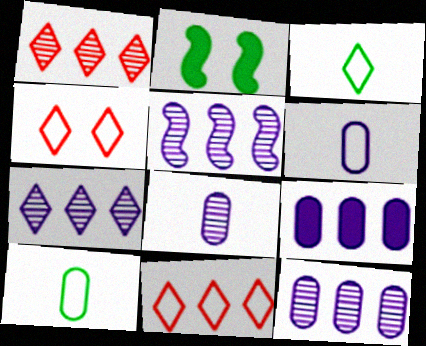[[1, 2, 6], 
[2, 8, 11], 
[5, 7, 12]]